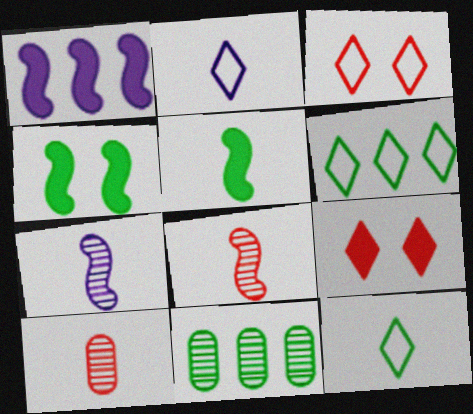[[2, 3, 6], 
[2, 5, 10], 
[4, 11, 12]]